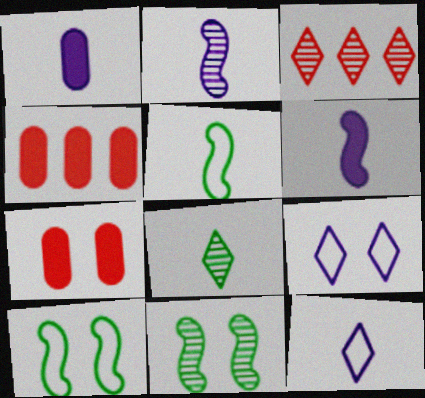[[1, 2, 12], 
[1, 3, 10], 
[4, 11, 12], 
[7, 9, 11]]